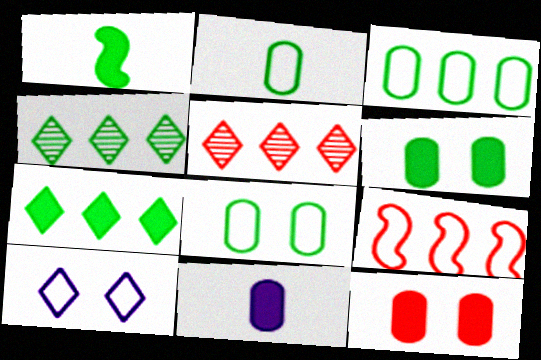[[1, 4, 8], 
[1, 6, 7], 
[2, 3, 8], 
[2, 9, 10]]